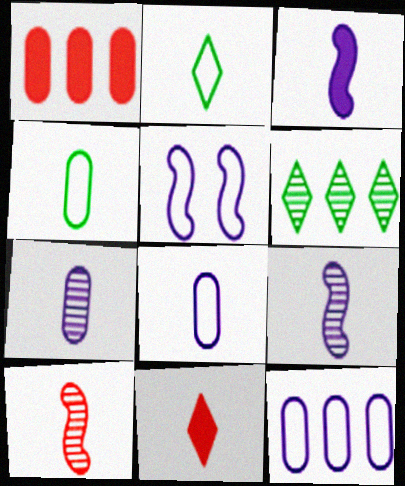[[4, 9, 11]]